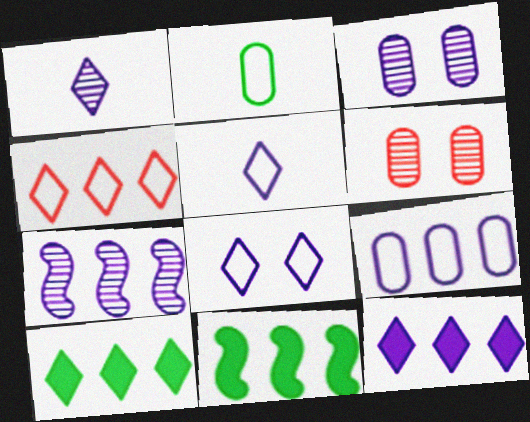[[1, 3, 7], 
[1, 8, 12], 
[5, 6, 11], 
[7, 9, 12]]